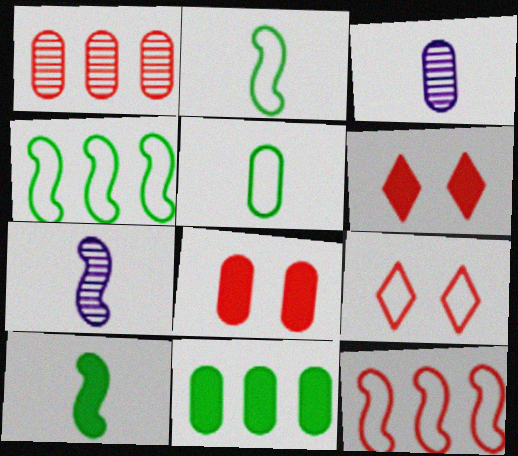[[3, 4, 6], 
[7, 9, 11]]